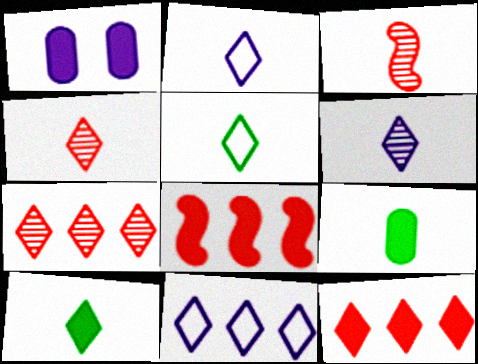[[1, 8, 10], 
[2, 3, 9], 
[2, 4, 10]]